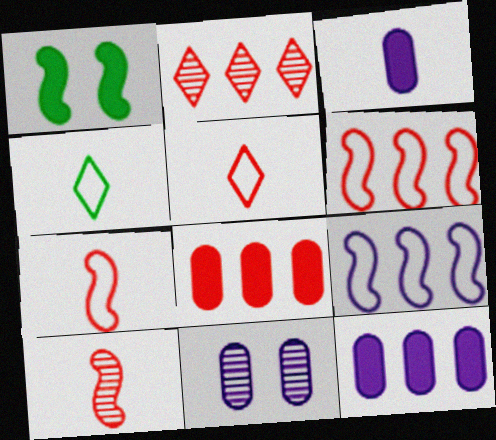[[1, 9, 10], 
[2, 6, 8], 
[3, 4, 10]]